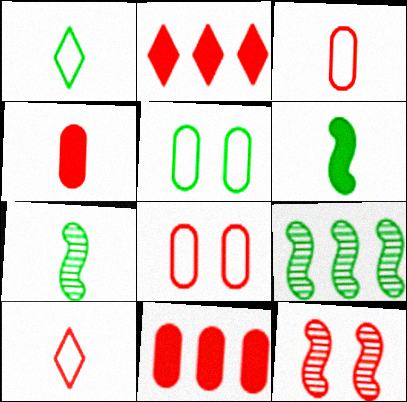[[2, 3, 12], 
[10, 11, 12]]